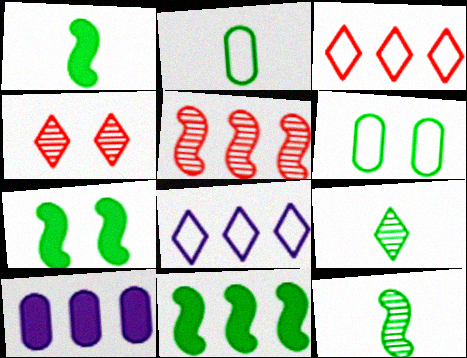[[1, 2, 9], 
[1, 7, 11], 
[6, 9, 11]]